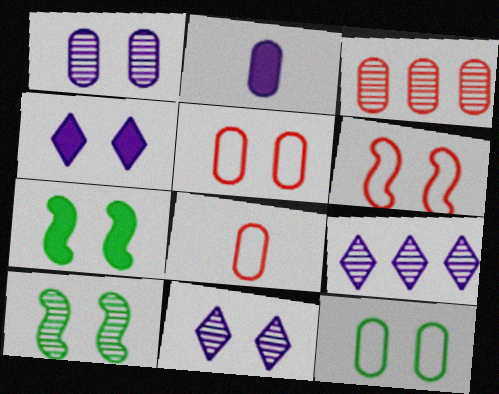[[2, 3, 12], 
[4, 5, 10], 
[5, 7, 11], 
[7, 8, 9]]